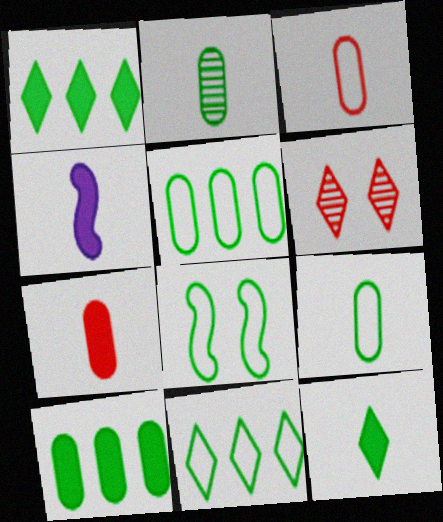[[1, 2, 8], 
[4, 5, 6], 
[4, 7, 12], 
[8, 9, 11]]